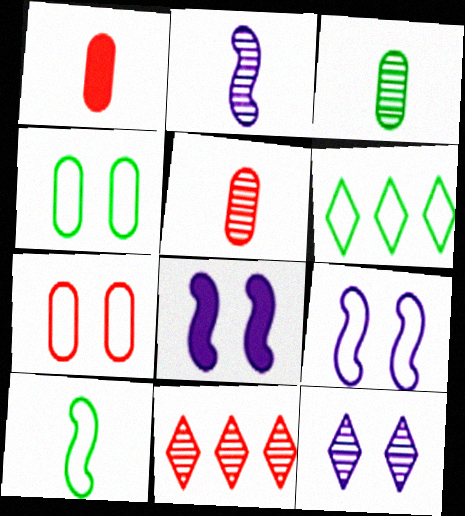[[4, 6, 10], 
[5, 6, 8]]